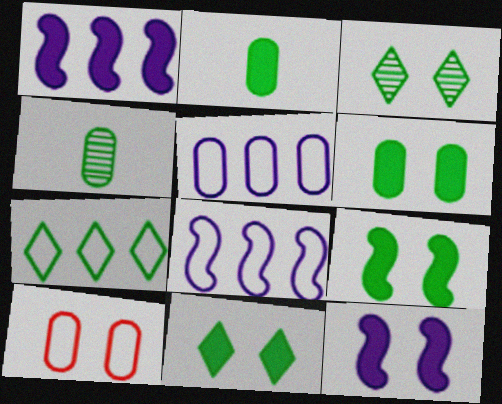[[3, 10, 12], 
[4, 7, 9], 
[6, 9, 11]]